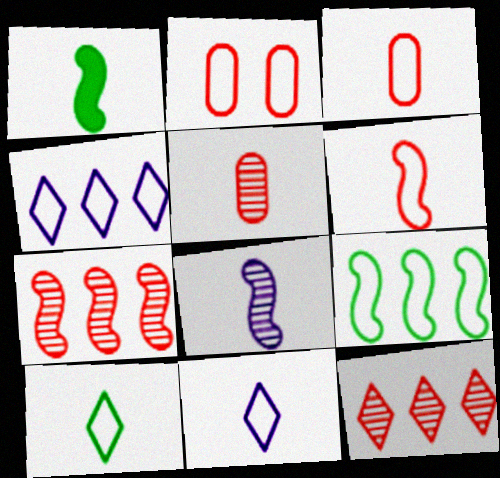[[1, 5, 11], 
[1, 6, 8], 
[2, 9, 11]]